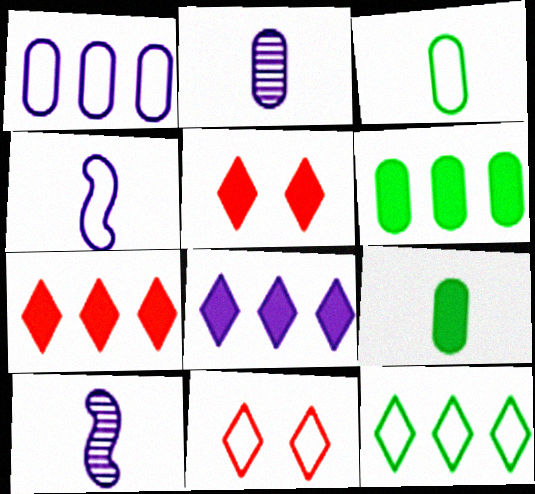[[6, 10, 11]]